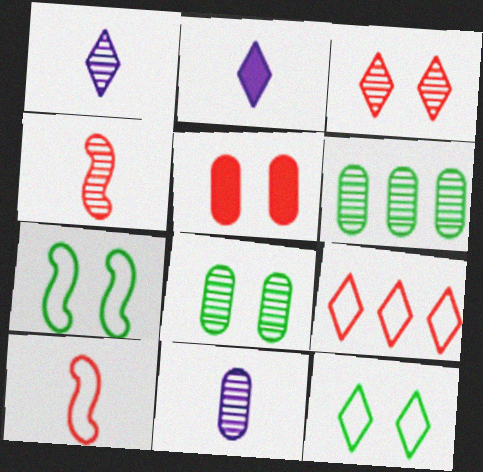[[4, 5, 9]]